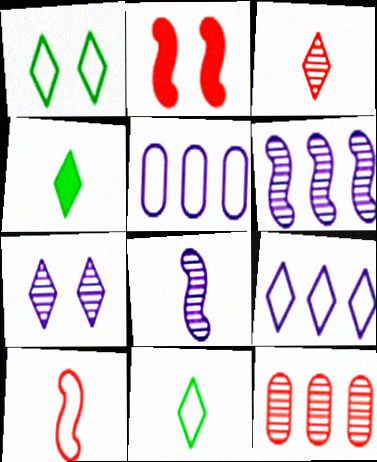[[1, 5, 10]]